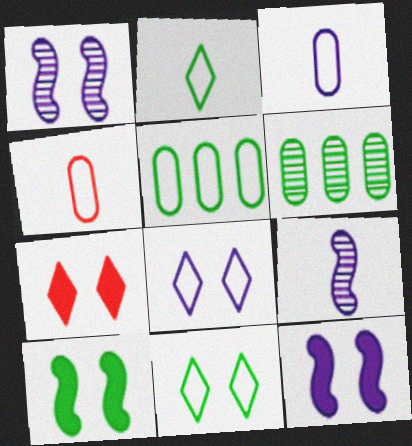[[2, 6, 10], 
[5, 7, 9]]